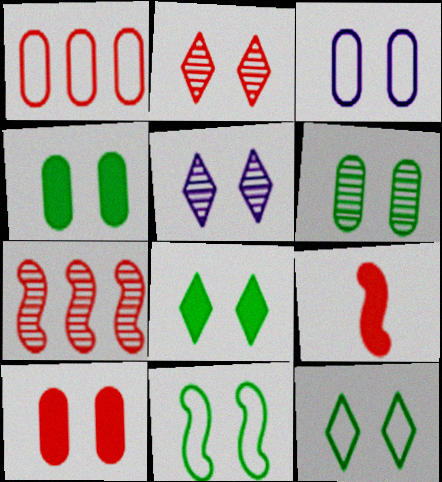[[1, 2, 9], 
[3, 6, 10], 
[5, 10, 11], 
[6, 8, 11]]